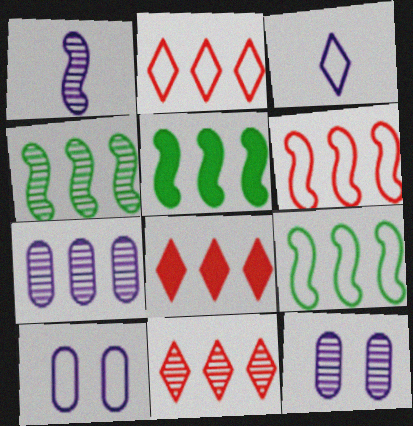[[2, 5, 7], 
[2, 8, 11], 
[4, 5, 9], 
[4, 7, 11], 
[7, 8, 9]]